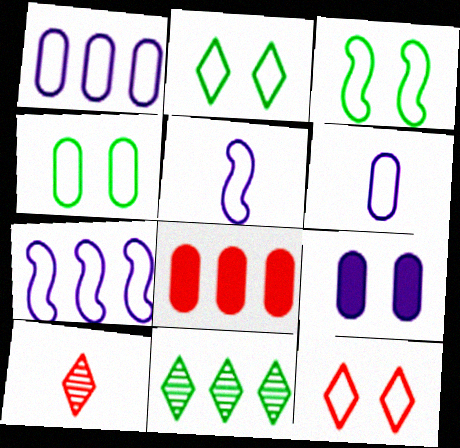[[2, 3, 4], 
[7, 8, 11]]